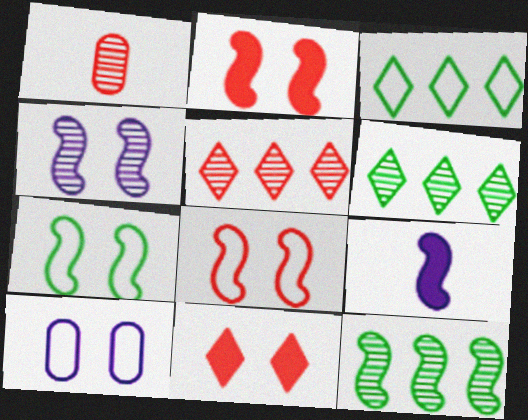[[1, 4, 6], 
[2, 4, 7], 
[8, 9, 12]]